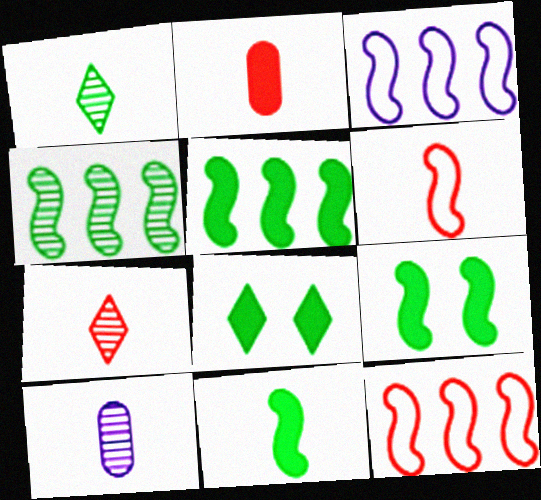[[2, 6, 7], 
[5, 9, 11], 
[8, 10, 12]]